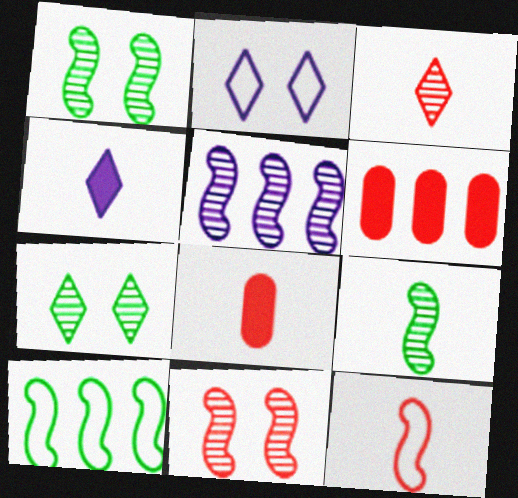[[2, 6, 9], 
[3, 8, 12], 
[5, 9, 11]]